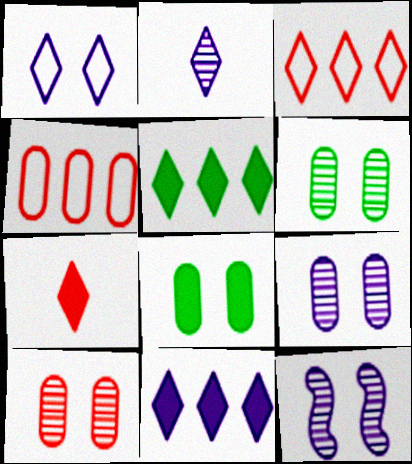[[1, 2, 11], 
[6, 9, 10]]